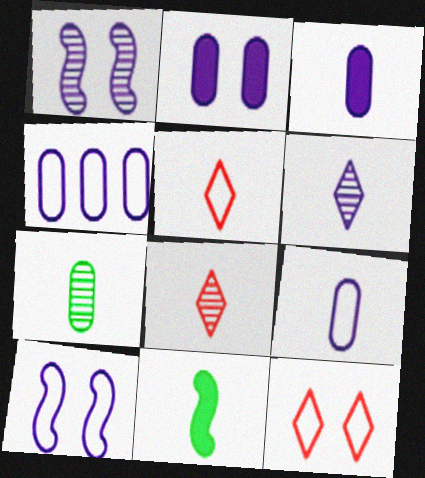[[8, 9, 11]]